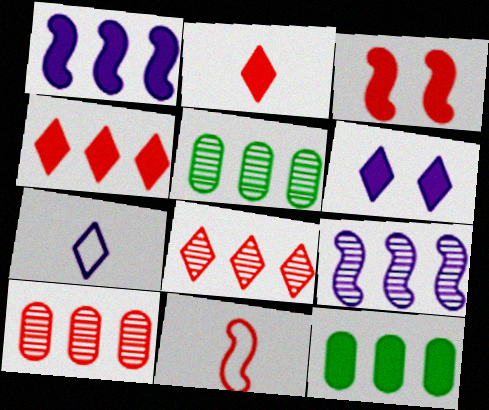[[1, 4, 12], 
[3, 5, 7], 
[5, 6, 11], 
[5, 8, 9]]